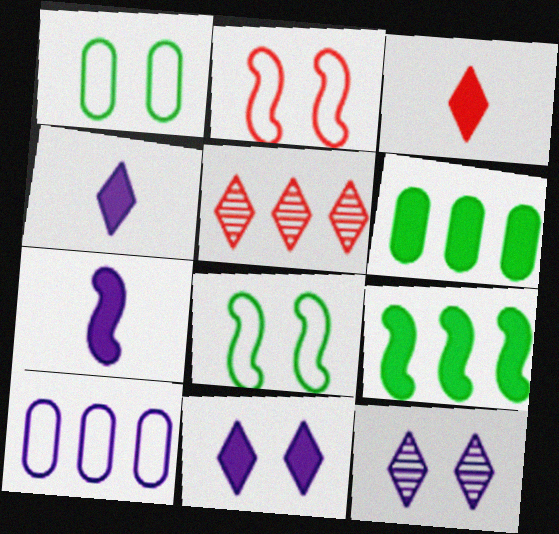[[1, 5, 7], 
[5, 9, 10], 
[7, 10, 12]]